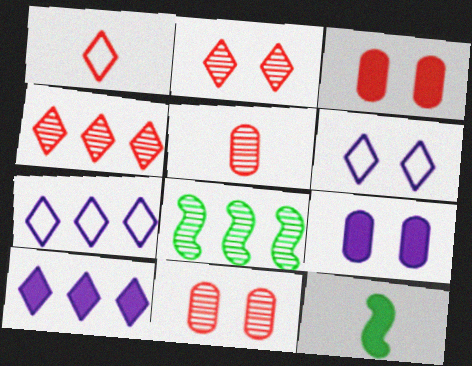[[1, 8, 9], 
[3, 10, 12], 
[7, 11, 12]]